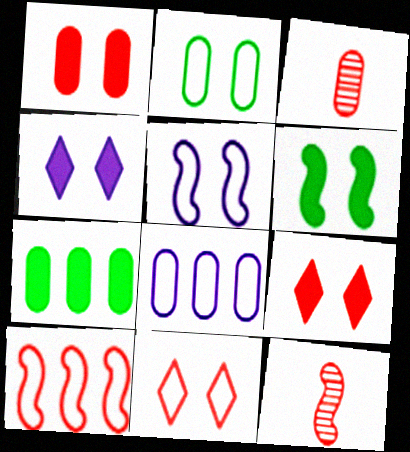[[1, 4, 6], 
[2, 5, 11], 
[3, 9, 10]]